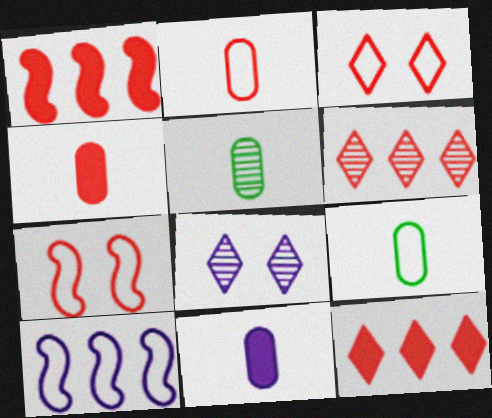[[1, 8, 9], 
[2, 5, 11], 
[3, 9, 10], 
[4, 6, 7], 
[8, 10, 11]]